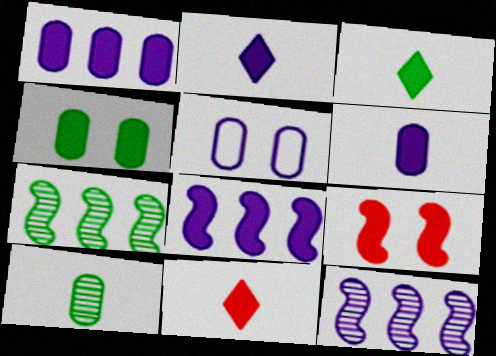[[1, 3, 9], 
[2, 3, 11], 
[2, 5, 12], 
[4, 8, 11], 
[5, 7, 11]]